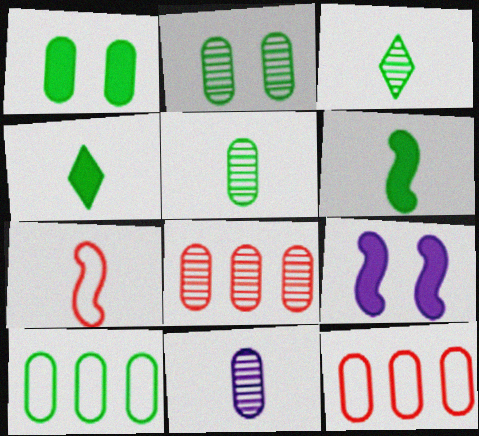[[1, 5, 10], 
[1, 11, 12], 
[2, 8, 11], 
[3, 9, 12], 
[4, 7, 11]]